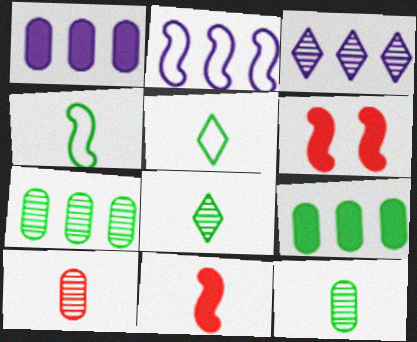[[1, 2, 3]]